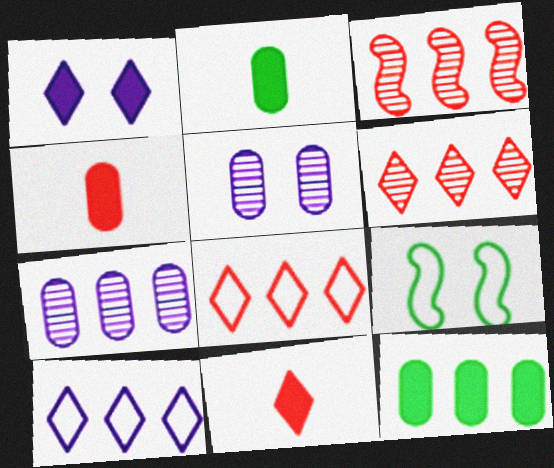[[3, 10, 12], 
[7, 9, 11]]